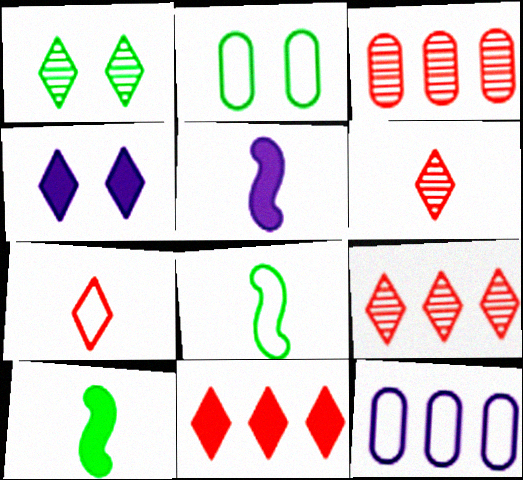[[2, 5, 9], 
[3, 4, 8]]